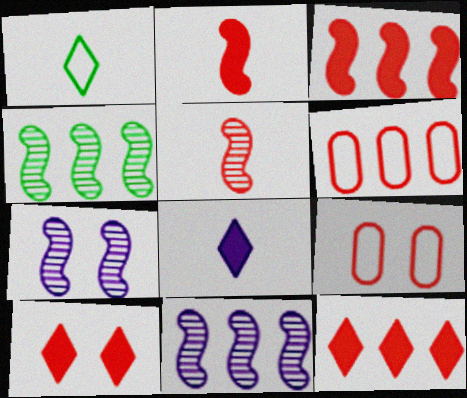[[4, 5, 7], 
[4, 8, 9], 
[5, 6, 10], 
[5, 9, 12]]